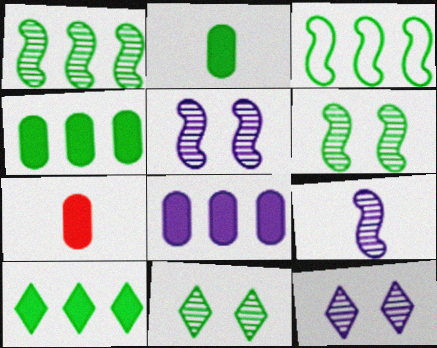[[2, 3, 11], 
[3, 7, 12]]